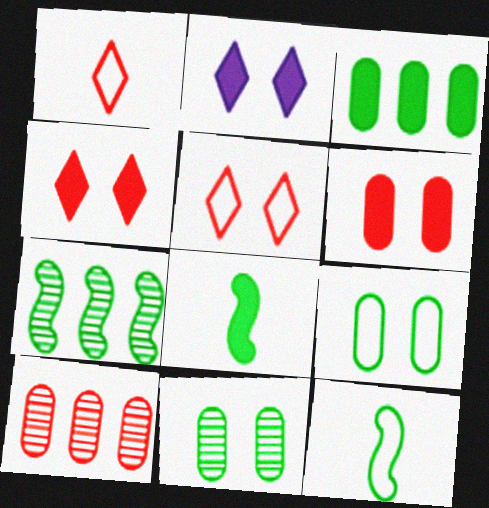[[2, 10, 12]]